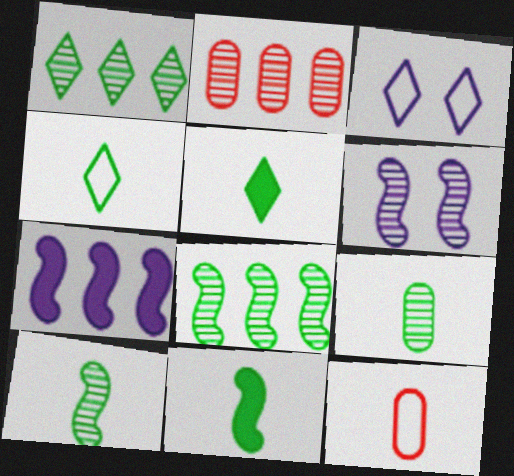[[2, 3, 11], 
[4, 9, 11]]